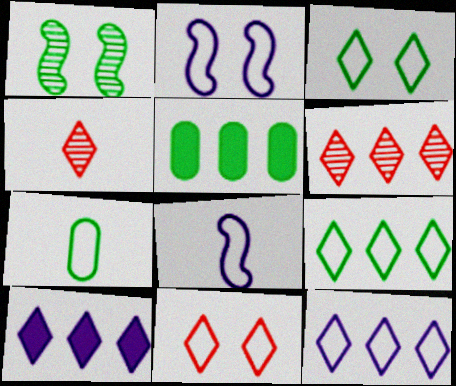[[2, 4, 5], 
[3, 4, 10], 
[6, 9, 10]]